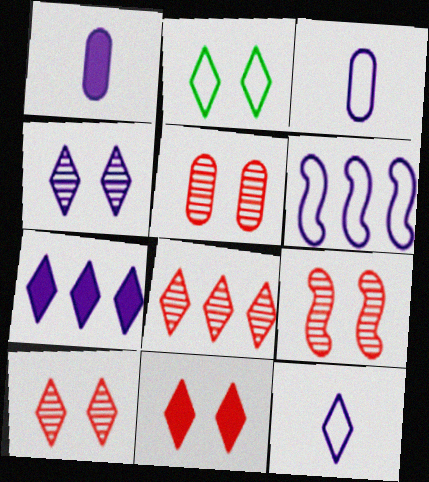[[1, 4, 6], 
[2, 4, 11], 
[4, 7, 12], 
[5, 9, 10]]